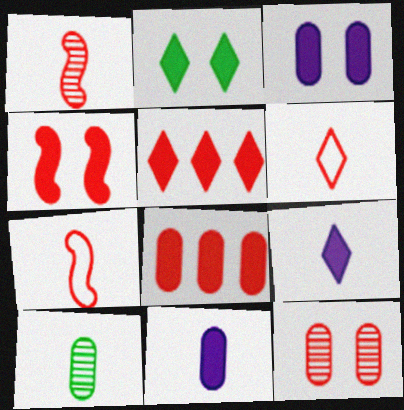[[2, 3, 4], 
[2, 5, 9], 
[5, 7, 12], 
[7, 9, 10]]